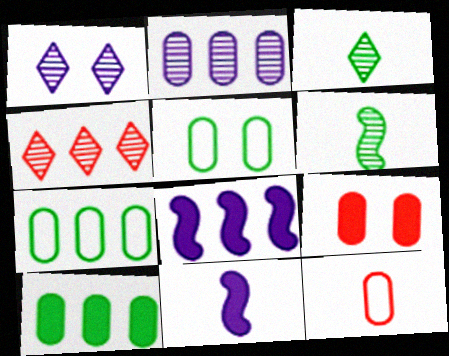[[1, 3, 4], 
[3, 11, 12], 
[4, 5, 11], 
[4, 7, 8]]